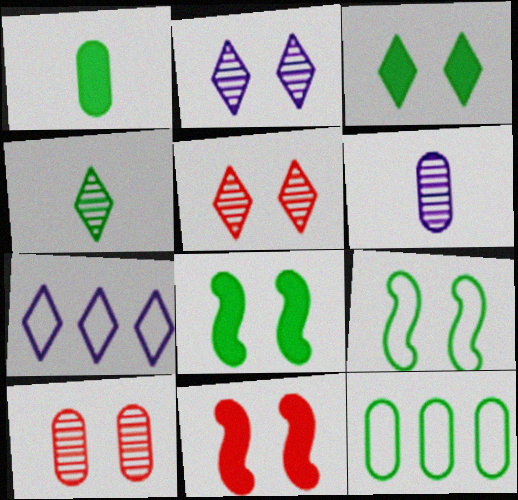[[4, 8, 12]]